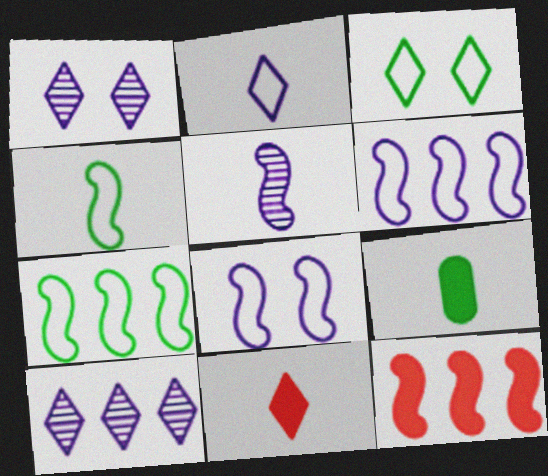[[3, 10, 11]]